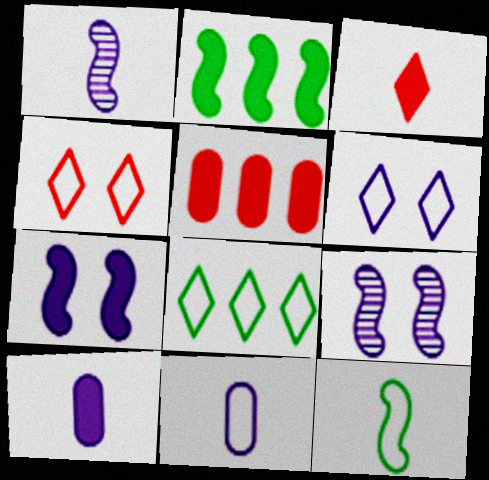[]